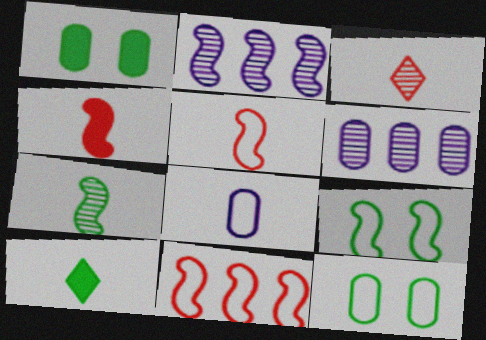[[2, 4, 9]]